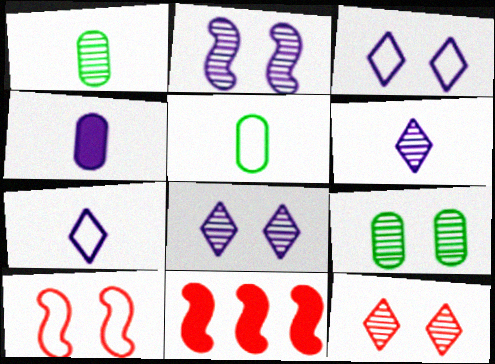[[1, 3, 11], 
[2, 9, 12], 
[5, 8, 11], 
[7, 9, 11]]